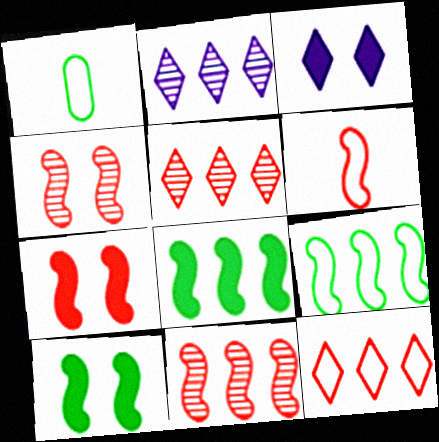[[1, 2, 7], 
[1, 3, 11], 
[6, 7, 11]]